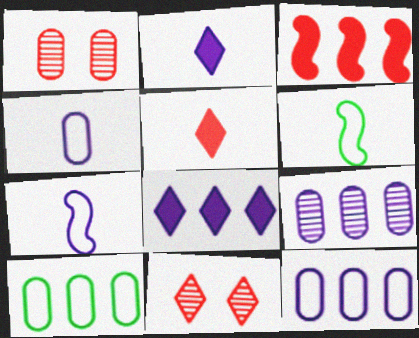[[1, 6, 8]]